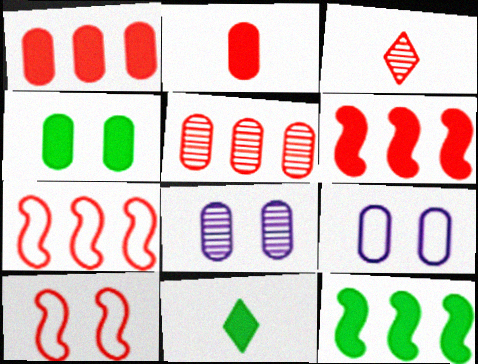[[1, 3, 10], 
[3, 9, 12], 
[4, 11, 12], 
[7, 8, 11]]